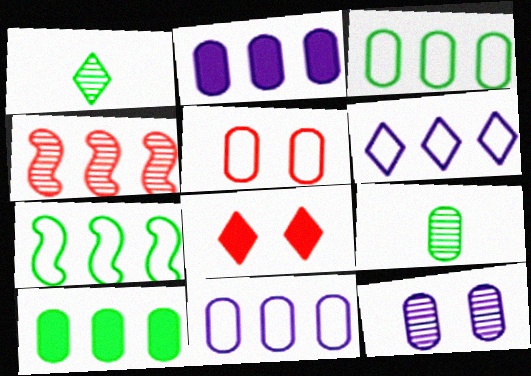[[1, 4, 12], 
[1, 6, 8], 
[2, 5, 9], 
[4, 6, 10]]